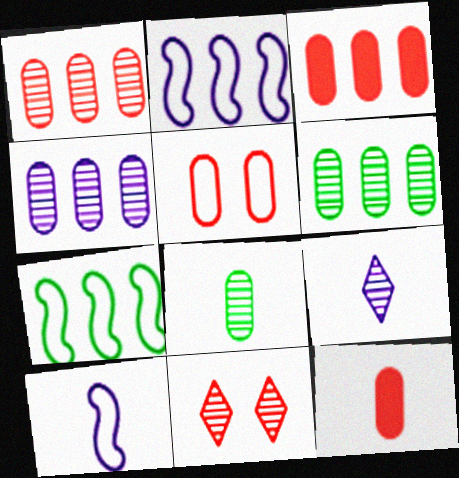[[1, 4, 6], 
[1, 5, 12]]